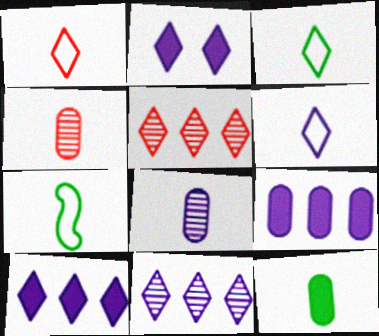[[1, 3, 6], 
[2, 3, 5], 
[2, 6, 11]]